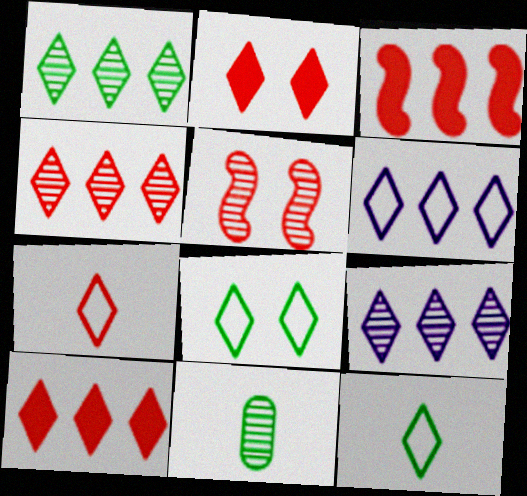[[1, 4, 9], 
[1, 6, 10], 
[2, 4, 7], 
[2, 9, 12], 
[5, 9, 11], 
[6, 7, 8]]